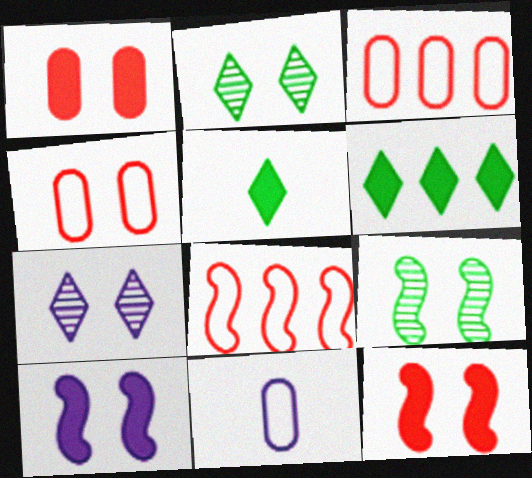[[2, 4, 10]]